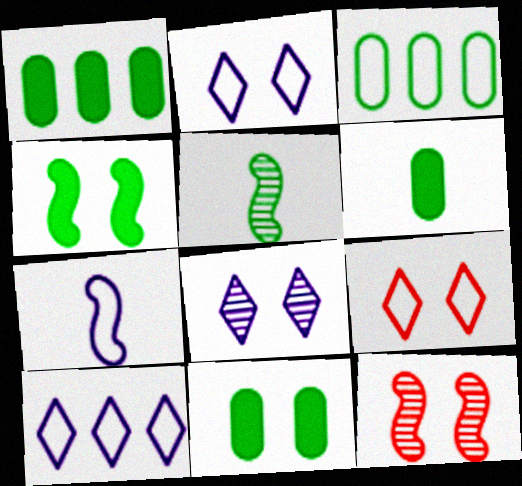[[1, 6, 11], 
[2, 11, 12], 
[3, 7, 9], 
[6, 10, 12]]